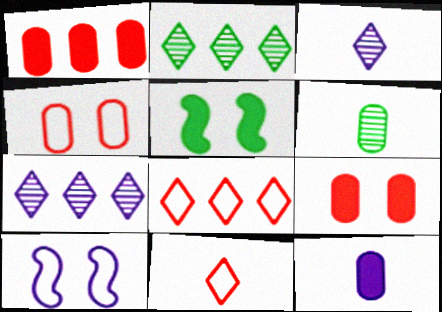[[7, 10, 12]]